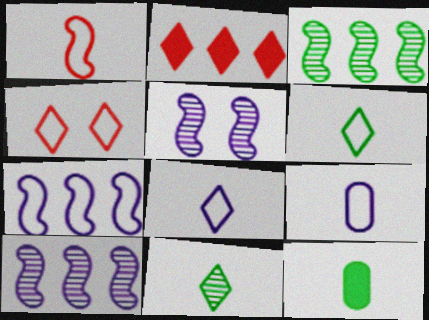[[1, 6, 9], 
[4, 10, 12]]